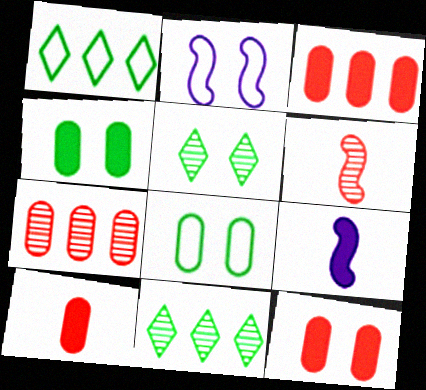[[2, 5, 12], 
[2, 10, 11], 
[3, 10, 12]]